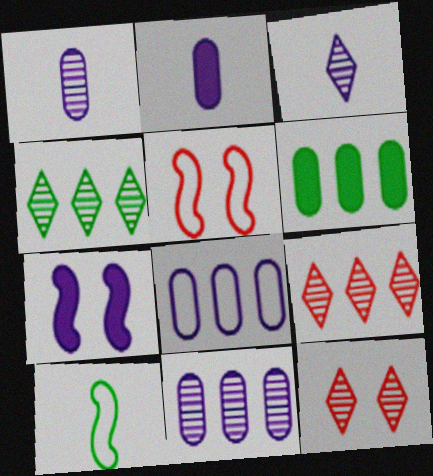[[2, 4, 5], 
[3, 4, 12], 
[3, 5, 6], 
[3, 7, 8]]